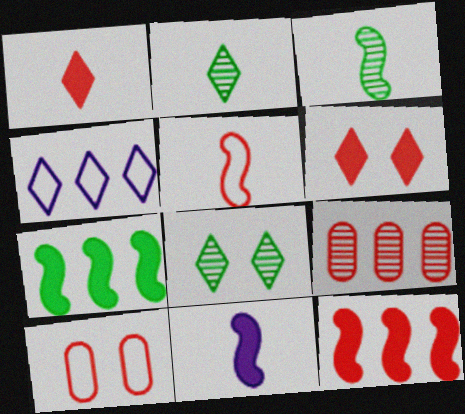[[1, 4, 8], 
[2, 4, 6], 
[3, 5, 11], 
[4, 7, 9], 
[5, 6, 9]]